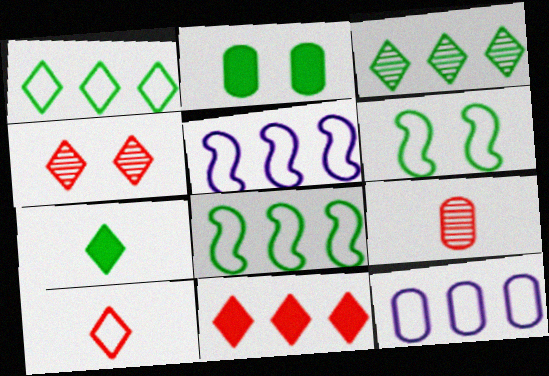[[2, 9, 12], 
[4, 10, 11], 
[6, 10, 12]]